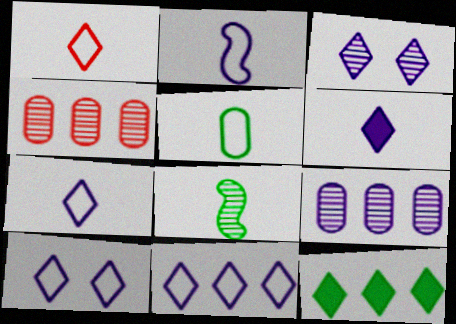[[1, 2, 5], 
[1, 3, 12], 
[3, 4, 8], 
[3, 6, 11], 
[7, 10, 11]]